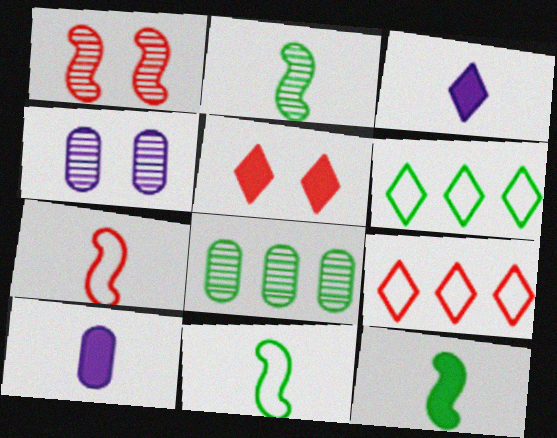[[1, 6, 10], 
[2, 11, 12], 
[4, 9, 12]]